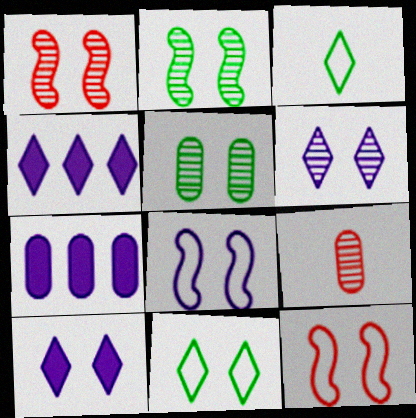[[1, 3, 7], 
[1, 5, 6], 
[5, 10, 12]]